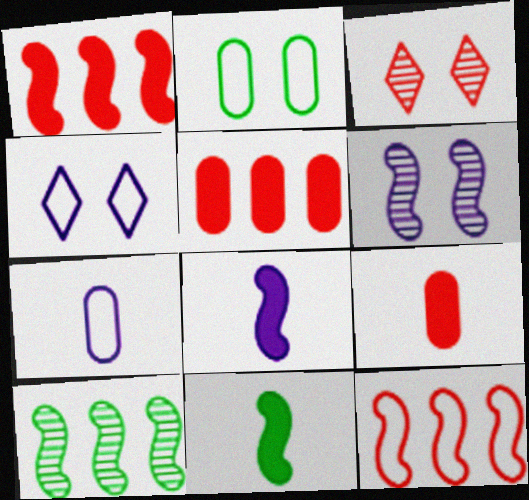[[3, 9, 12], 
[4, 9, 10], 
[6, 11, 12]]